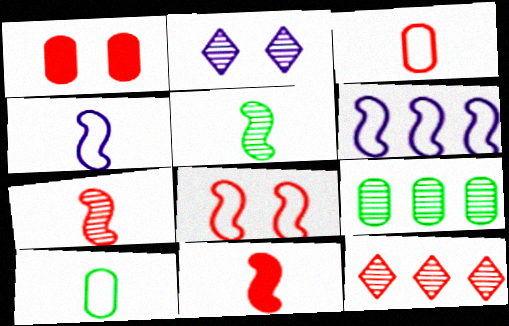[[2, 7, 9], 
[4, 5, 11]]